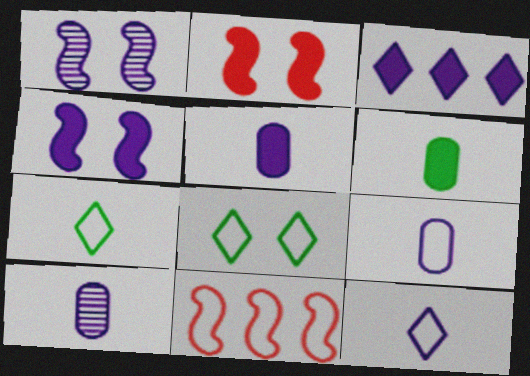[[1, 3, 9], 
[2, 3, 6], 
[3, 4, 5], 
[5, 9, 10], 
[8, 9, 11]]